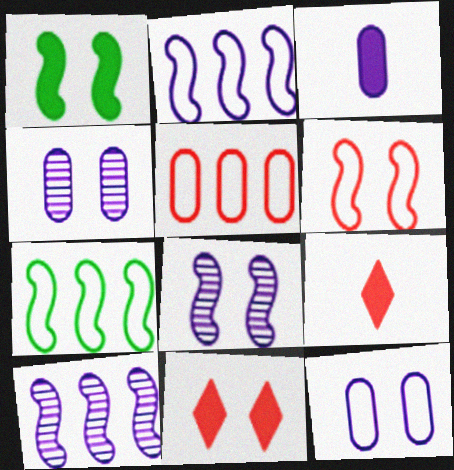[[1, 6, 8], 
[4, 7, 9]]